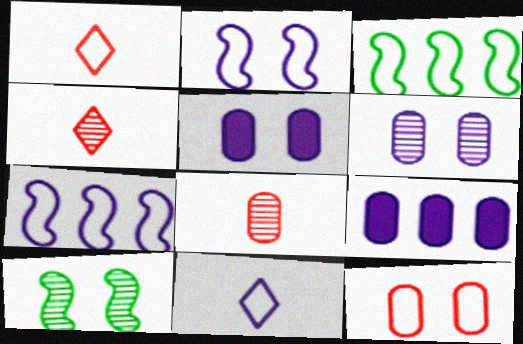[[1, 9, 10], 
[3, 4, 5], 
[3, 11, 12]]